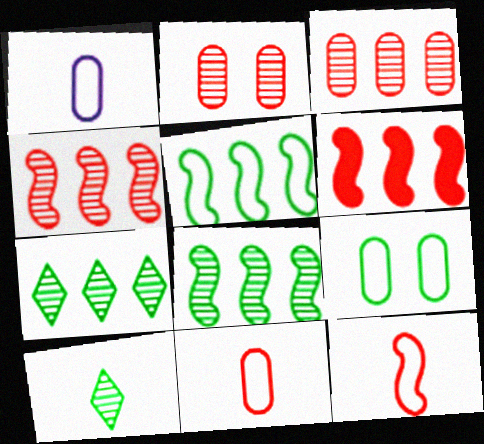[]